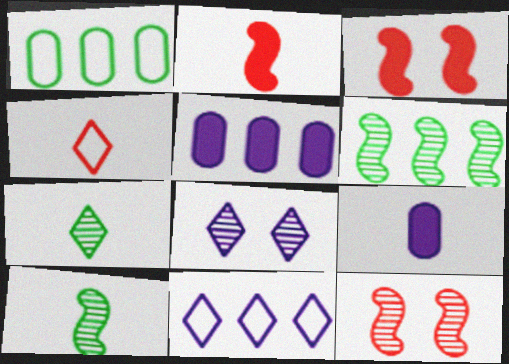[[1, 2, 8], 
[4, 9, 10]]